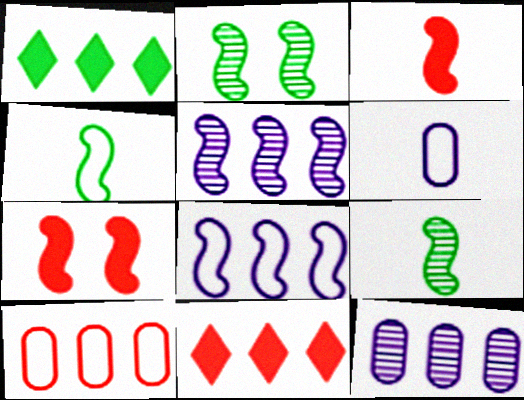[[1, 5, 10], 
[2, 3, 8], 
[2, 6, 11], 
[4, 5, 7], 
[7, 8, 9]]